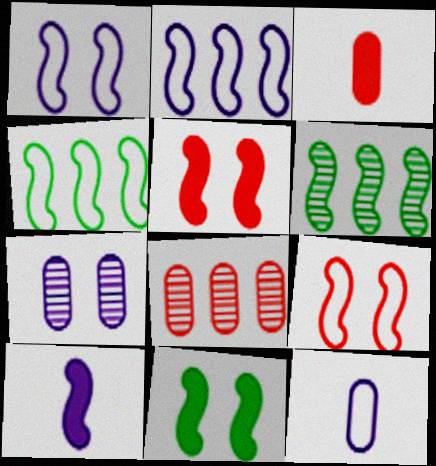[[6, 9, 10]]